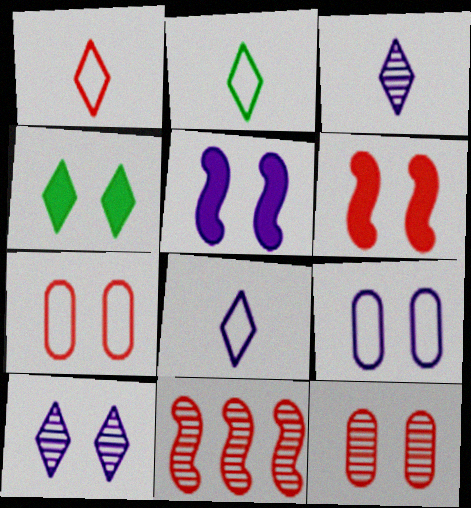[[1, 2, 8], 
[5, 9, 10]]